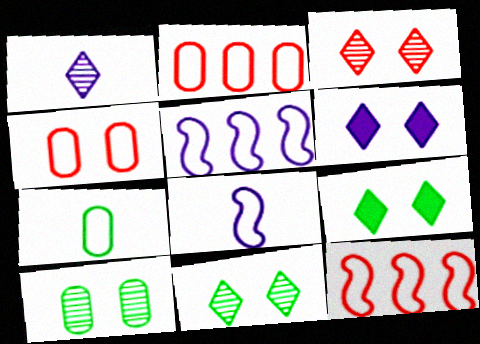[]